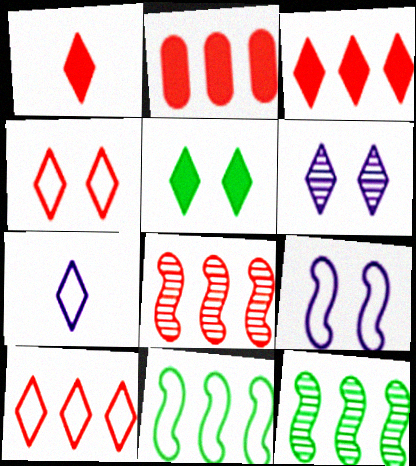[[2, 8, 10], 
[4, 5, 6]]